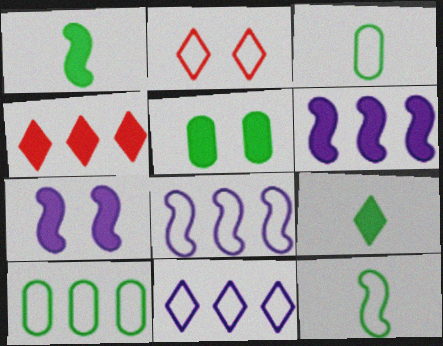[[2, 3, 8]]